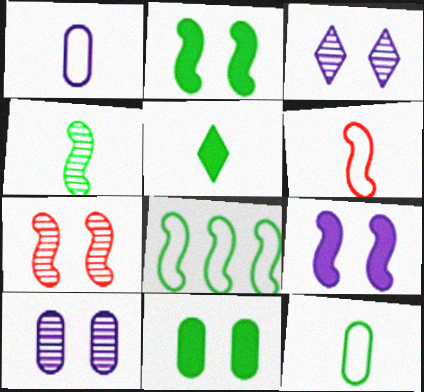[[2, 4, 8], 
[4, 5, 12]]